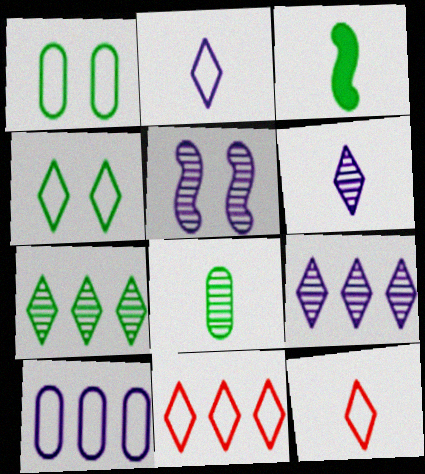[[1, 3, 7], 
[2, 4, 11]]